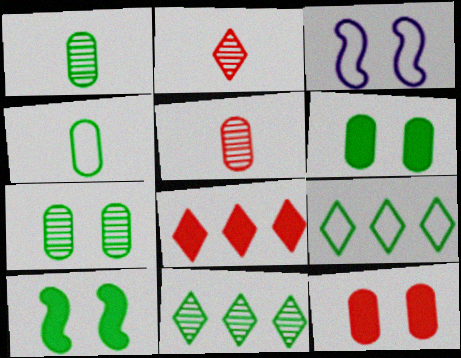[[1, 3, 8], 
[1, 9, 10], 
[4, 10, 11]]